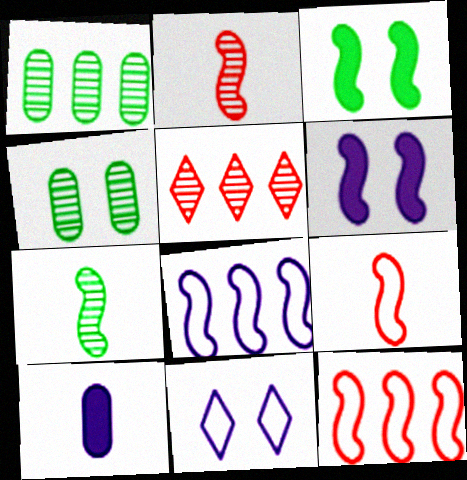[[2, 3, 8], 
[6, 7, 12]]